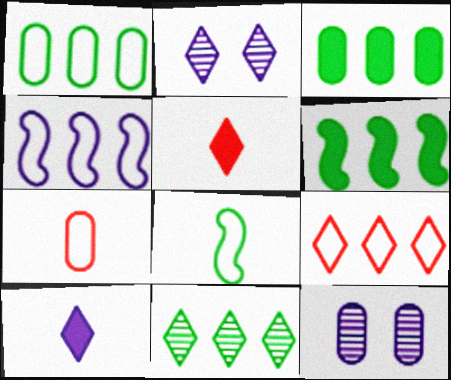[[1, 4, 9], 
[1, 6, 11], 
[2, 6, 7], 
[3, 7, 12], 
[4, 10, 12]]